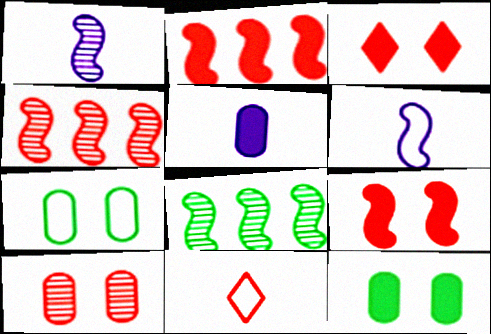[[2, 10, 11], 
[6, 8, 9]]